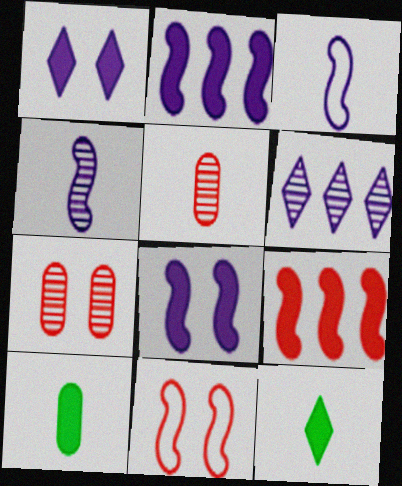[[1, 9, 10], 
[3, 5, 12], 
[6, 10, 11]]